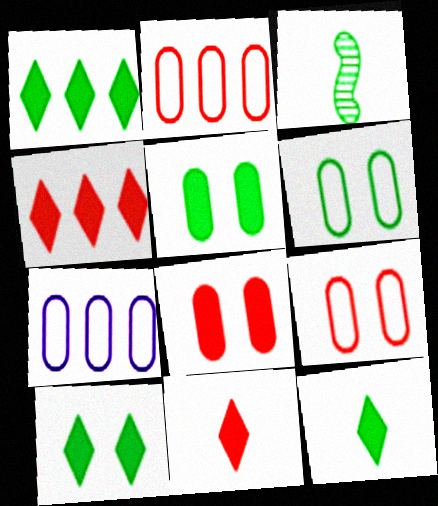[[1, 3, 6], 
[1, 10, 12]]